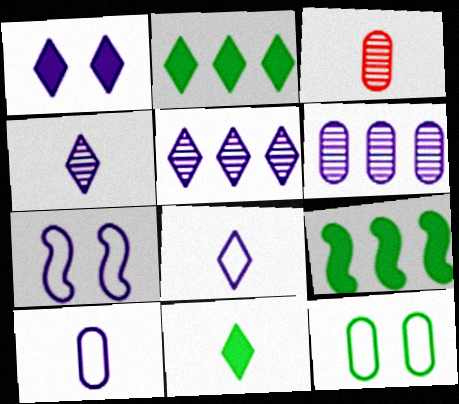[[1, 5, 8], 
[2, 3, 7]]